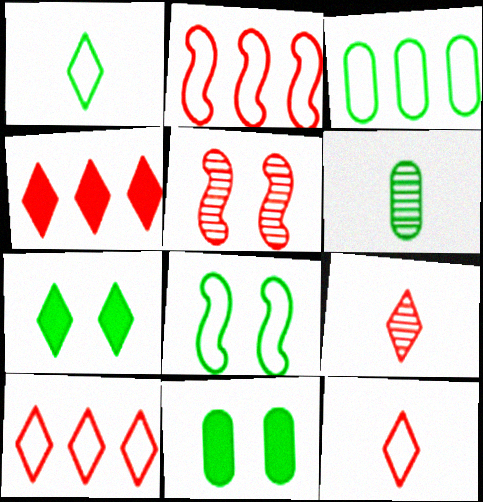[[1, 3, 8], 
[3, 6, 11]]